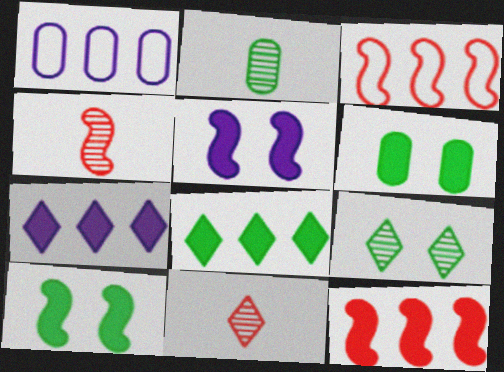[[1, 10, 11]]